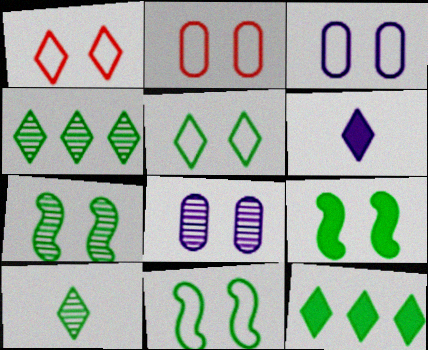[[1, 3, 11], 
[1, 4, 6], 
[1, 8, 9], 
[5, 10, 12], 
[7, 9, 11]]